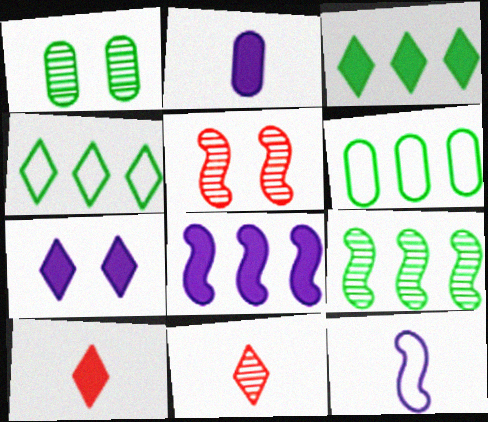[[2, 4, 5], 
[2, 7, 8], 
[3, 6, 9], 
[3, 7, 10], 
[4, 7, 11]]